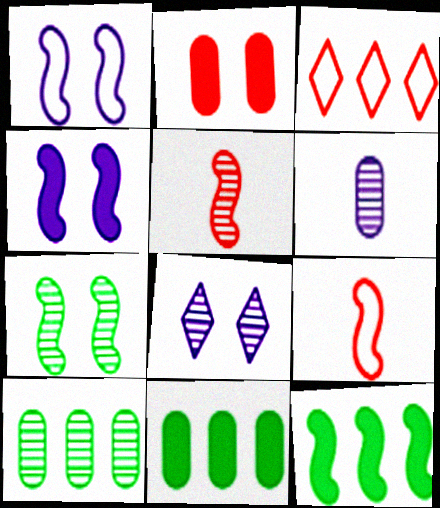[[1, 5, 12], 
[2, 3, 5], 
[5, 8, 10], 
[8, 9, 11]]